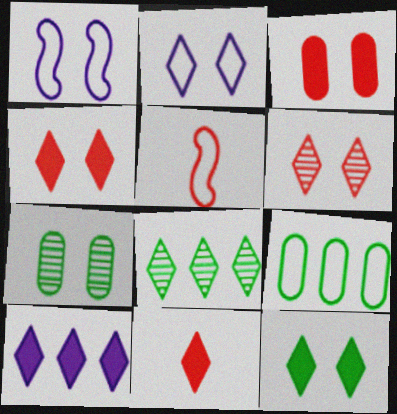[[1, 4, 7], 
[2, 5, 9], 
[2, 6, 12], 
[2, 8, 11], 
[5, 7, 10], 
[10, 11, 12]]